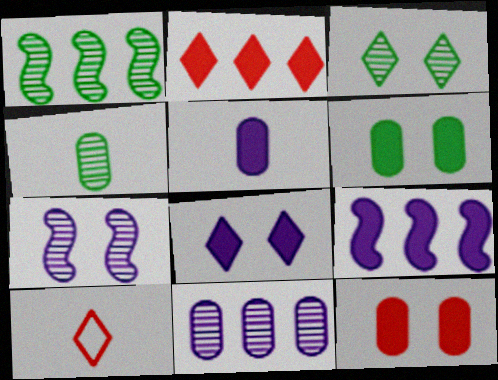[[1, 3, 4], 
[5, 8, 9]]